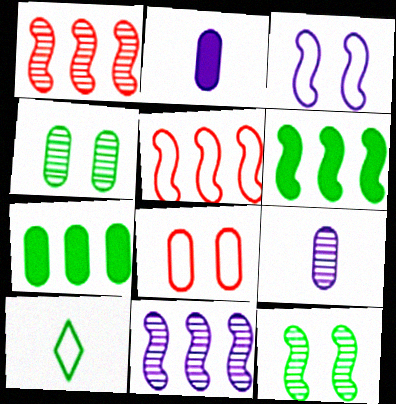[[4, 6, 10], 
[5, 6, 11], 
[7, 8, 9], 
[7, 10, 12]]